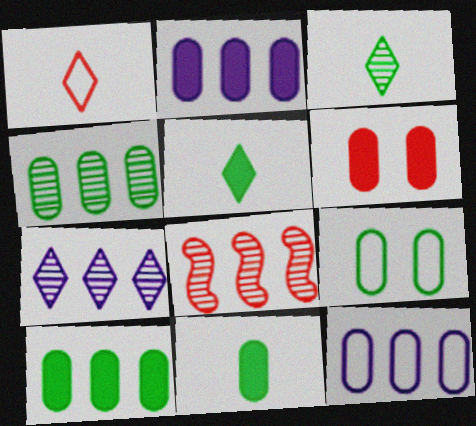[[1, 6, 8], 
[2, 6, 11], 
[4, 7, 8], 
[4, 9, 11]]